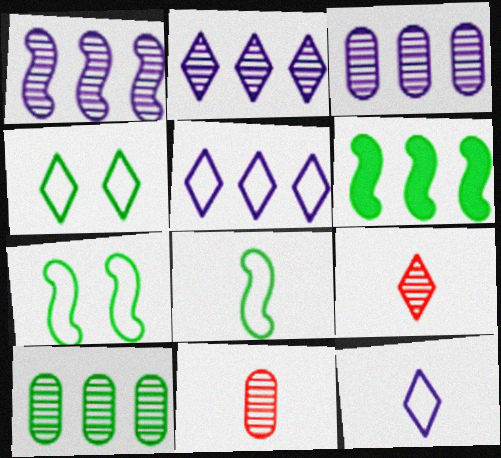[[1, 2, 3]]